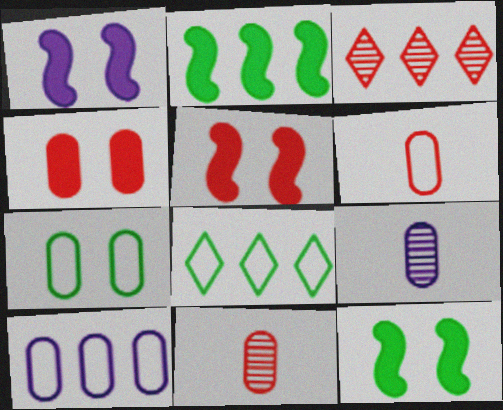[[1, 5, 12], 
[1, 8, 11], 
[2, 3, 10], 
[3, 5, 6], 
[5, 8, 9], 
[6, 7, 10]]